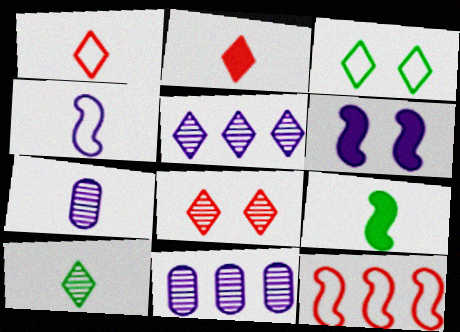[[1, 7, 9], 
[2, 3, 5], 
[5, 8, 10]]